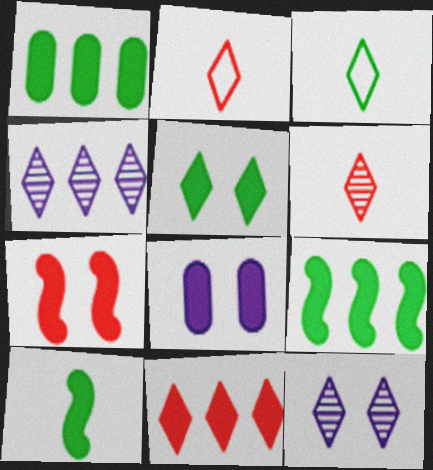[[1, 5, 10], 
[2, 4, 5], 
[3, 11, 12], 
[5, 7, 8], 
[8, 10, 11]]